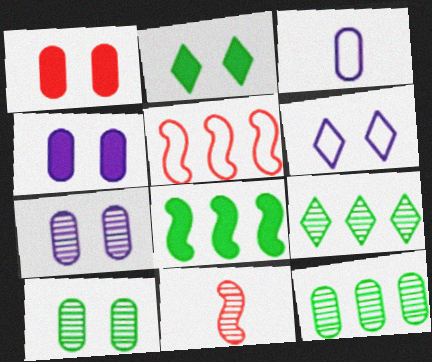[[1, 3, 12], 
[7, 9, 11]]